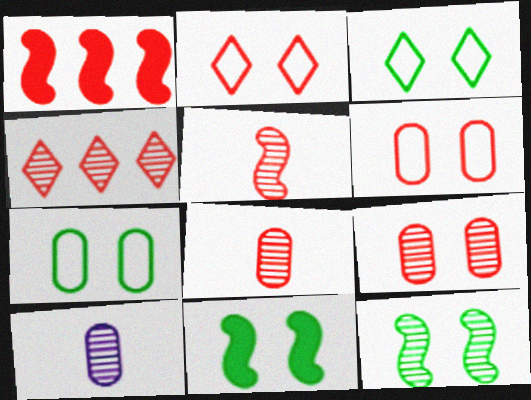[[1, 2, 8], 
[1, 3, 10], 
[4, 5, 9], 
[4, 10, 12]]